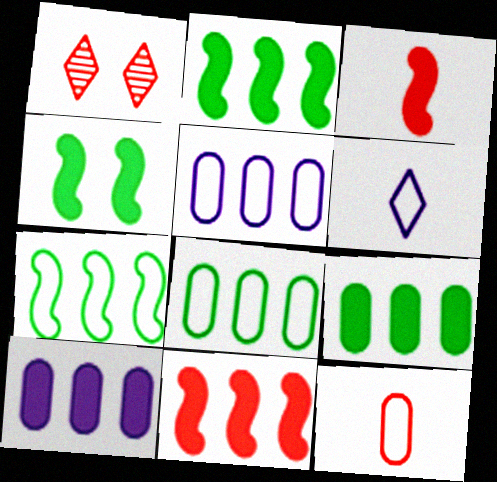[[1, 11, 12]]